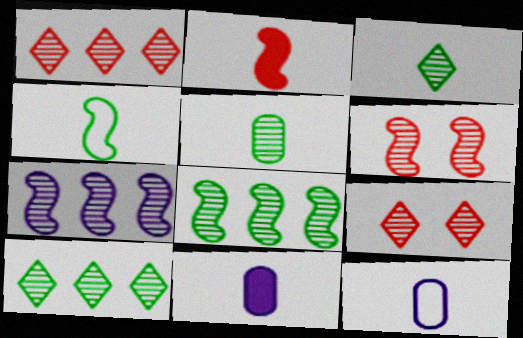[[2, 3, 12], 
[5, 7, 9]]